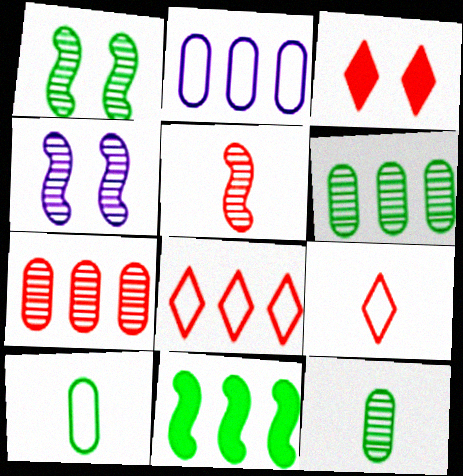[]